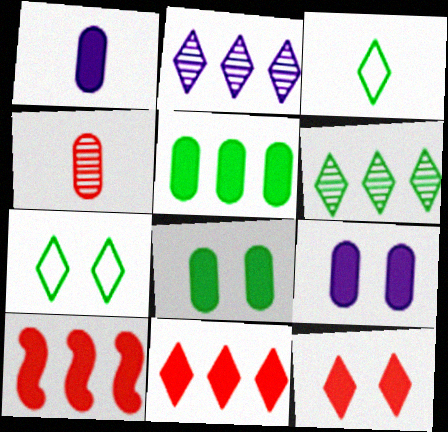[[2, 3, 12]]